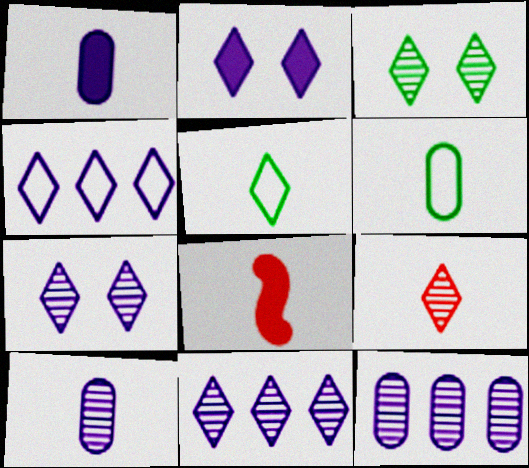[[3, 9, 11], 
[5, 8, 10]]